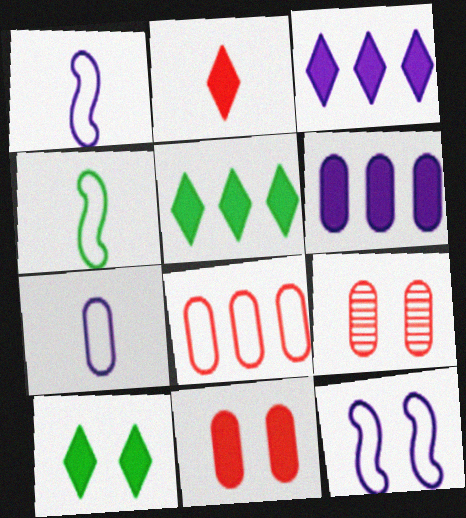[[1, 5, 9], 
[2, 3, 10], 
[3, 4, 9], 
[9, 10, 12]]